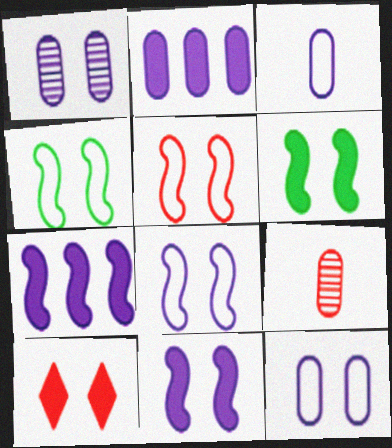[[1, 2, 3], 
[1, 4, 10], 
[4, 5, 8]]